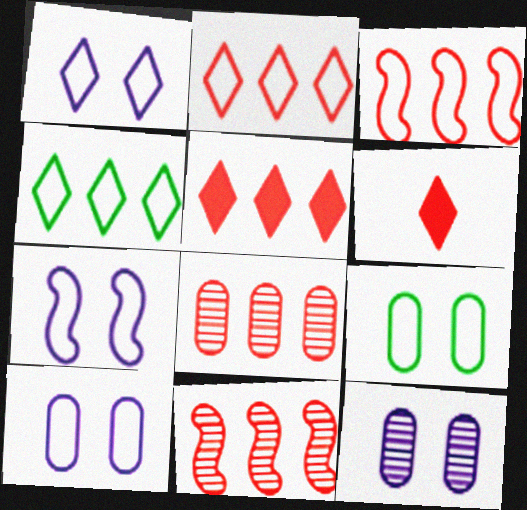[[1, 7, 10], 
[3, 5, 8]]